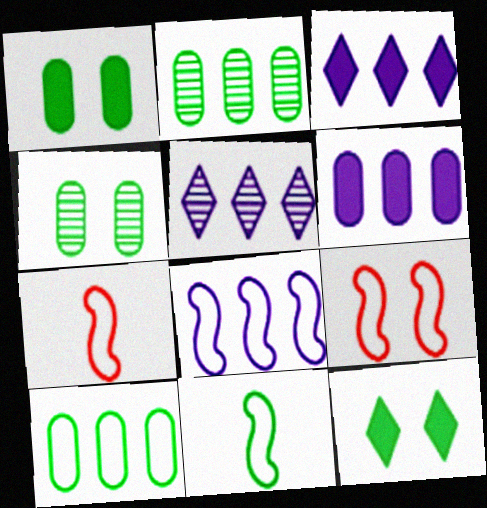[[1, 5, 7], 
[2, 11, 12], 
[3, 4, 7], 
[5, 6, 8], 
[8, 9, 11]]